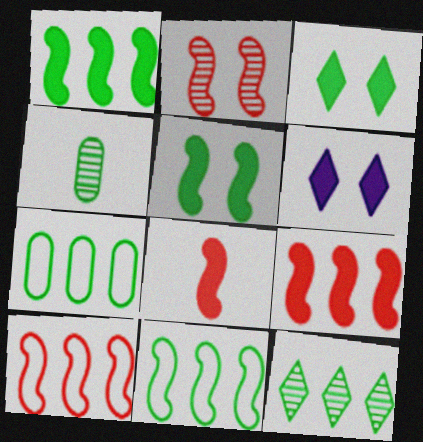[[1, 7, 12], 
[2, 8, 10], 
[3, 4, 11], 
[4, 6, 10]]